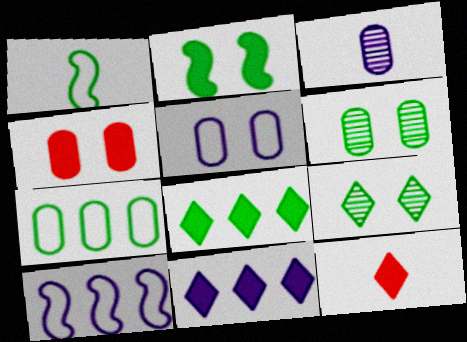[[1, 3, 12], 
[1, 6, 8], 
[3, 4, 7], 
[4, 5, 6], 
[6, 10, 12]]